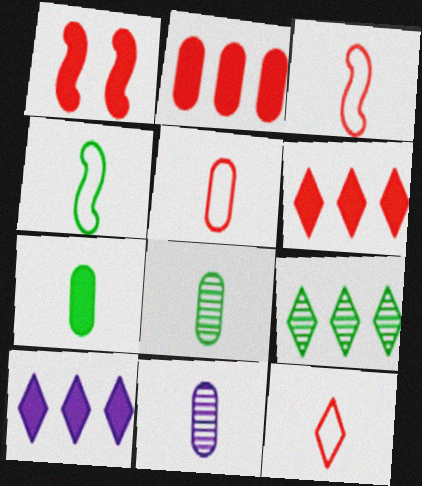[[1, 7, 10], 
[3, 5, 12], 
[5, 7, 11]]